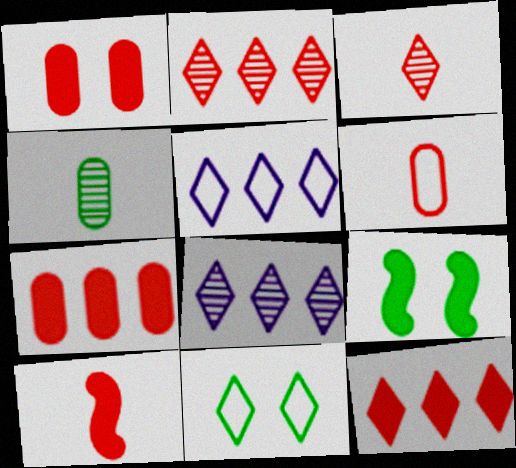[[1, 10, 12], 
[3, 6, 10], 
[6, 8, 9]]